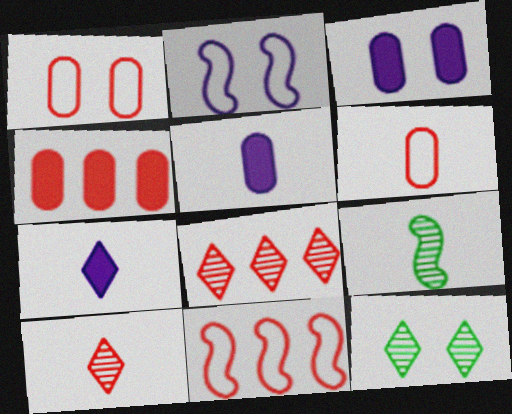[[4, 8, 11], 
[5, 11, 12], 
[6, 7, 9]]